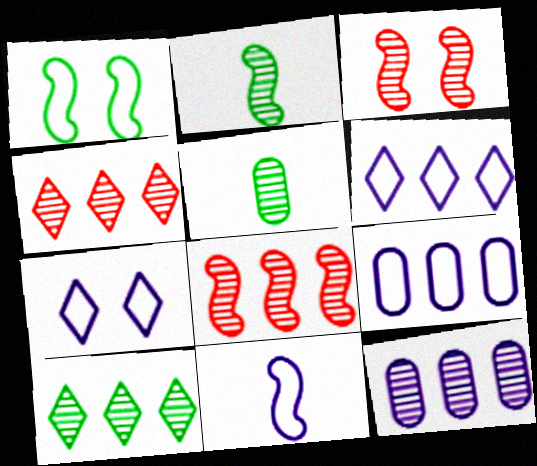[[7, 9, 11], 
[8, 10, 12]]